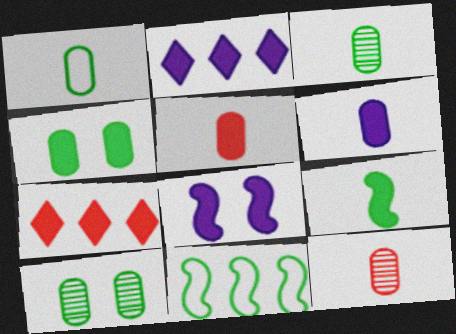[[1, 6, 12], 
[2, 6, 8]]